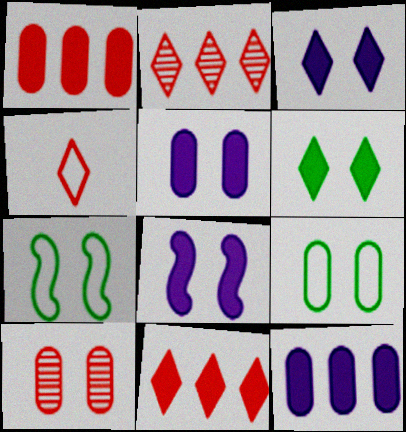[[3, 5, 8], 
[3, 7, 10], 
[5, 9, 10]]